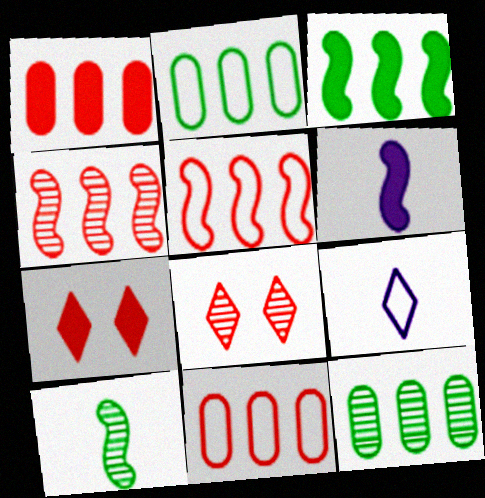[[2, 6, 8]]